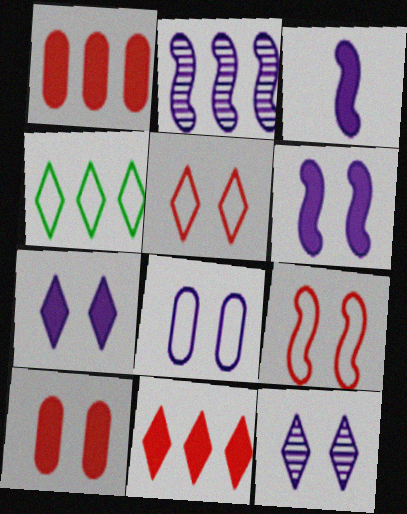[[1, 2, 4], 
[6, 8, 12]]